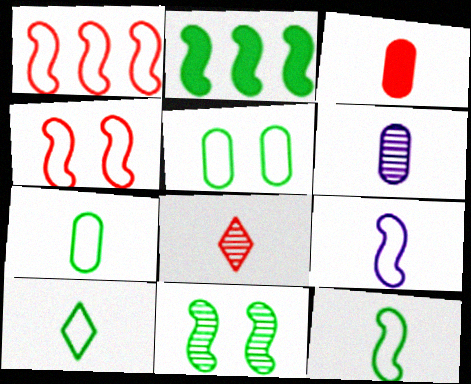[[2, 11, 12], 
[3, 6, 7], 
[7, 10, 12]]